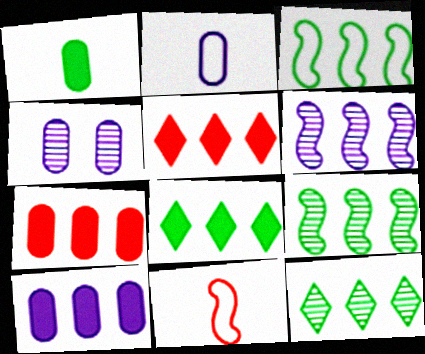[[2, 4, 10], 
[4, 8, 11]]